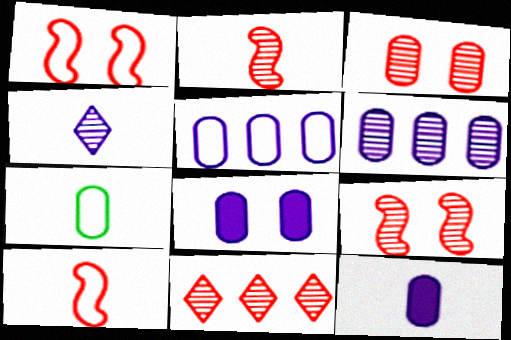[[2, 3, 11]]